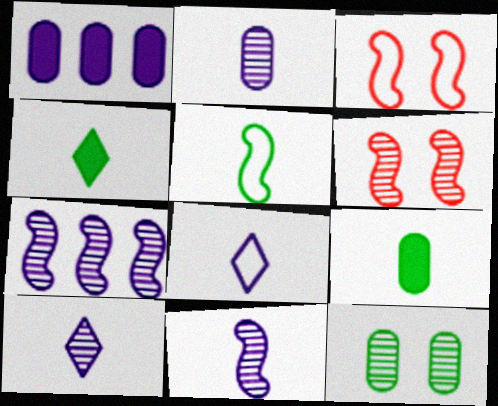[[2, 10, 11]]